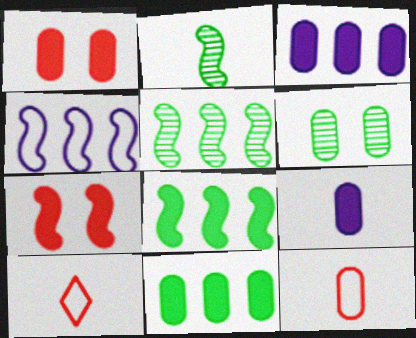[[1, 9, 11], 
[2, 4, 7], 
[2, 9, 10], 
[3, 6, 12]]